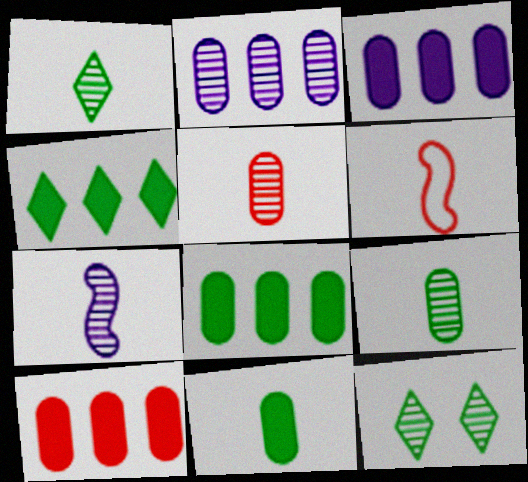[[1, 5, 7], 
[3, 6, 12], 
[3, 8, 10]]